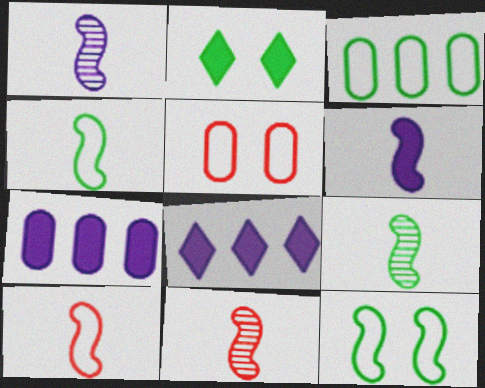[[1, 9, 11], 
[2, 3, 9], 
[4, 6, 11], 
[5, 8, 9], 
[6, 9, 10]]